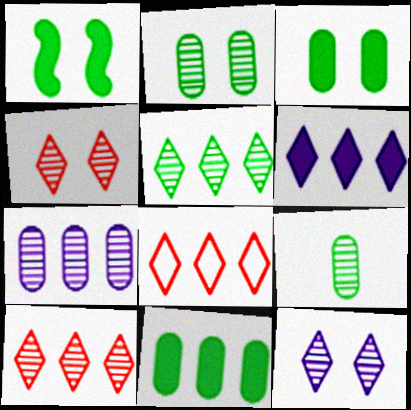[[5, 6, 8]]